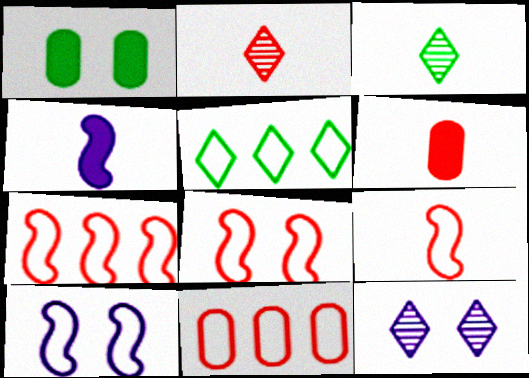[[1, 8, 12], 
[2, 6, 9], 
[7, 8, 9]]